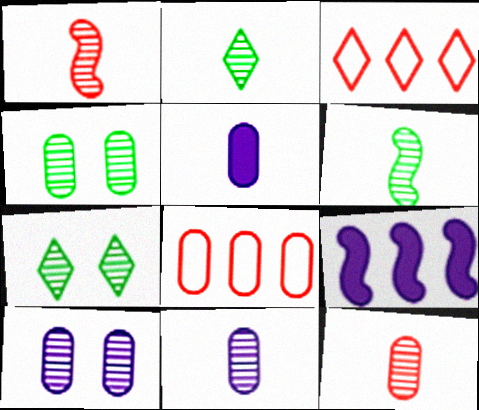[[1, 2, 11], 
[4, 5, 8]]